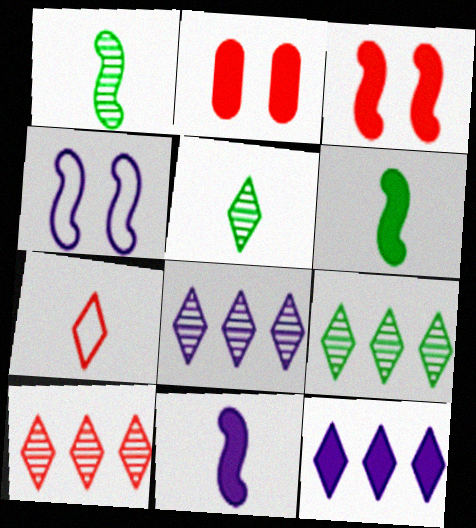[[2, 6, 12], 
[8, 9, 10]]